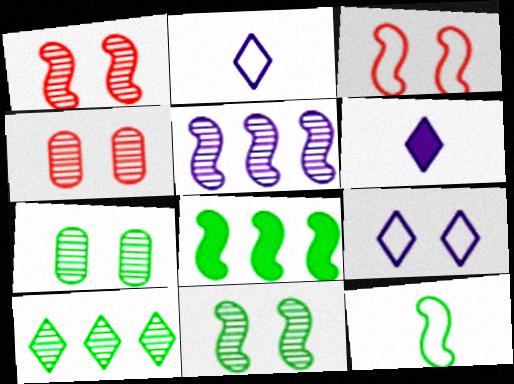[[2, 4, 8], 
[8, 11, 12]]